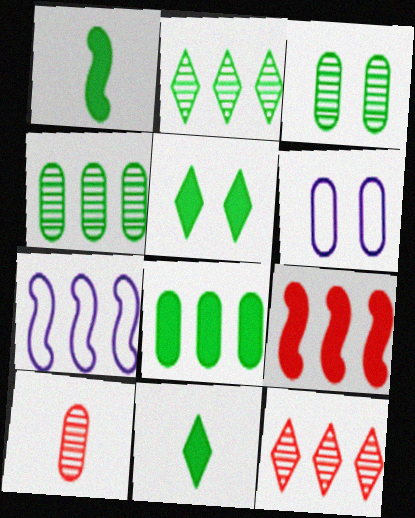[[1, 5, 8], 
[1, 6, 12], 
[5, 7, 10], 
[6, 8, 10], 
[7, 8, 12]]